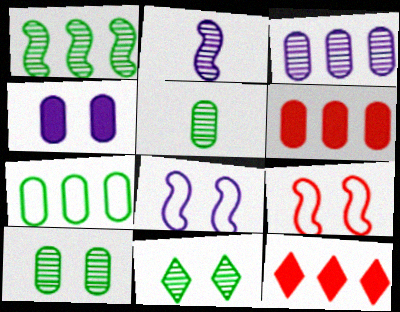[[1, 5, 11], 
[3, 6, 7], 
[4, 9, 11], 
[5, 8, 12]]